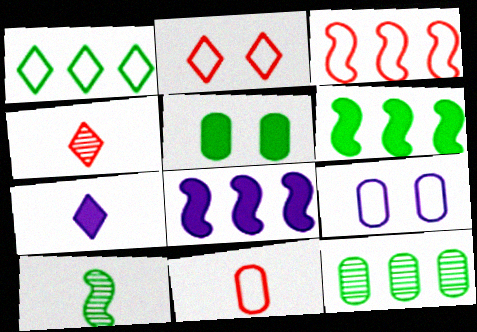[[1, 5, 10], 
[1, 6, 12], 
[2, 3, 11], 
[4, 6, 9], 
[7, 10, 11]]